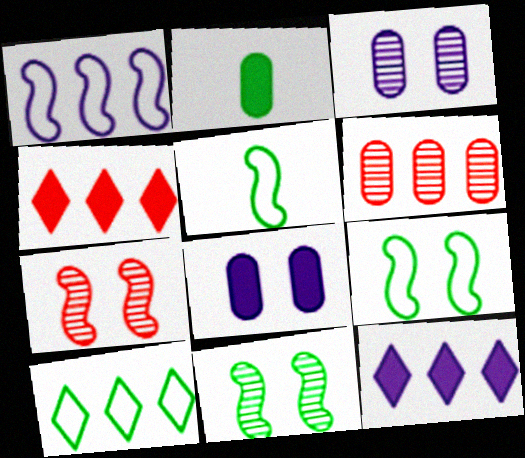[[2, 10, 11], 
[3, 4, 5]]